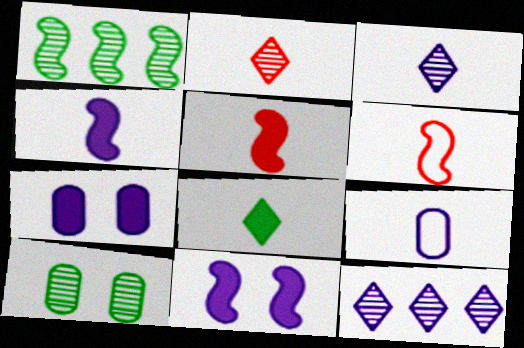[[1, 6, 11], 
[3, 4, 9], 
[9, 11, 12]]